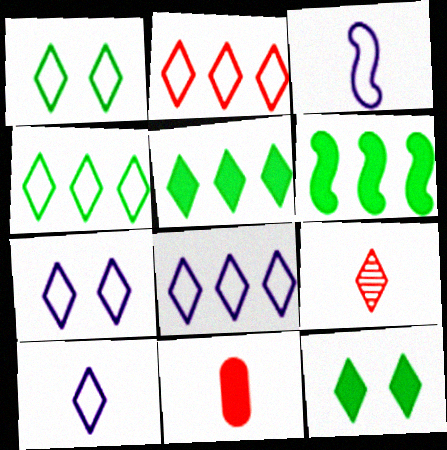[[1, 2, 10], 
[2, 4, 8], 
[5, 7, 9], 
[7, 8, 10], 
[8, 9, 12]]